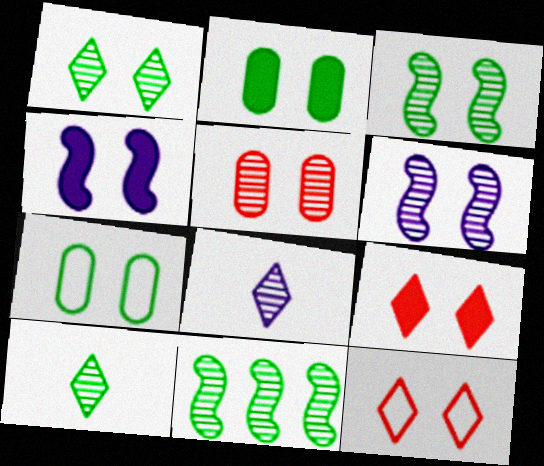[[1, 5, 6], 
[2, 4, 9], 
[2, 6, 12], 
[5, 8, 11], 
[6, 7, 9]]